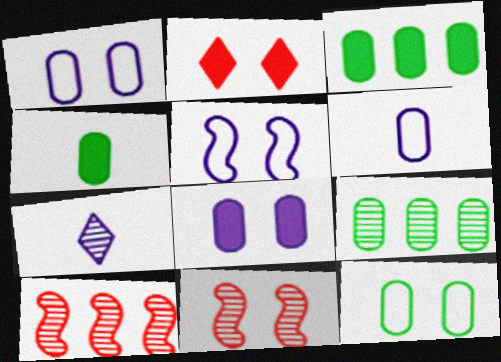[[4, 9, 12], 
[7, 9, 11]]